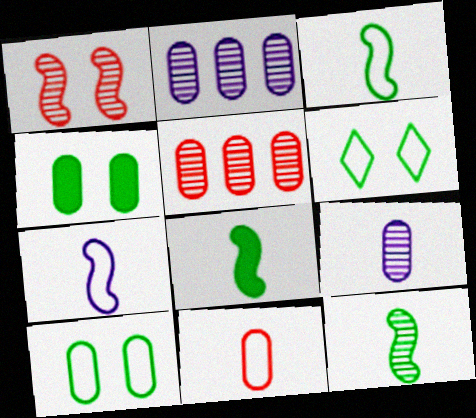[[2, 4, 11], 
[3, 8, 12]]